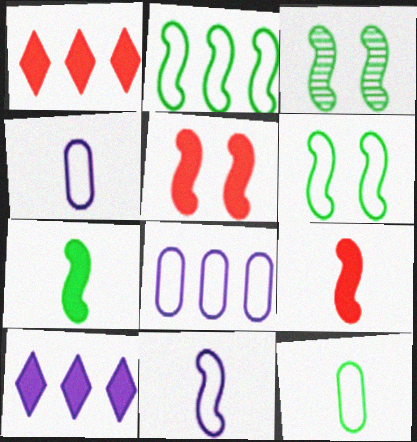[[1, 3, 4], 
[2, 3, 7]]